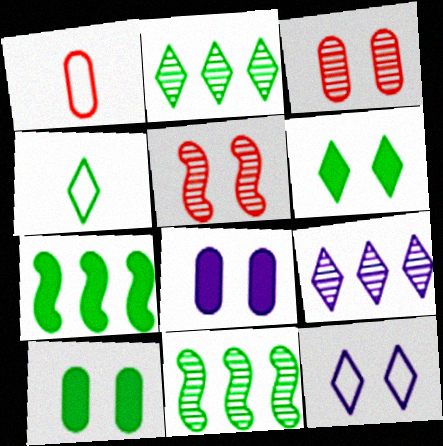[[2, 4, 6], 
[4, 10, 11], 
[5, 10, 12]]